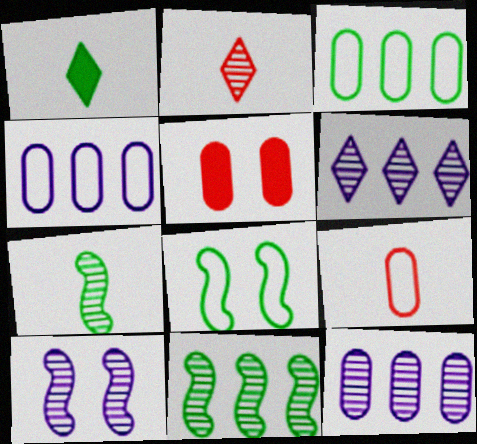[]